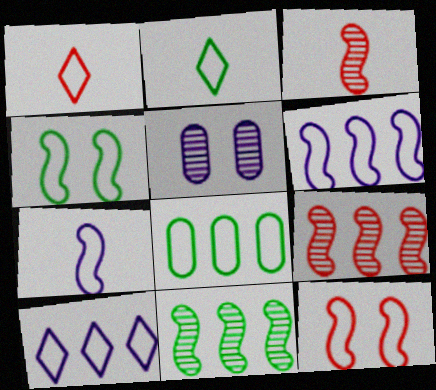[[2, 4, 8]]